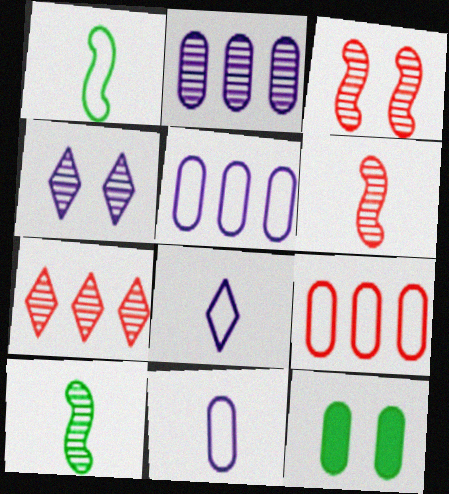[]